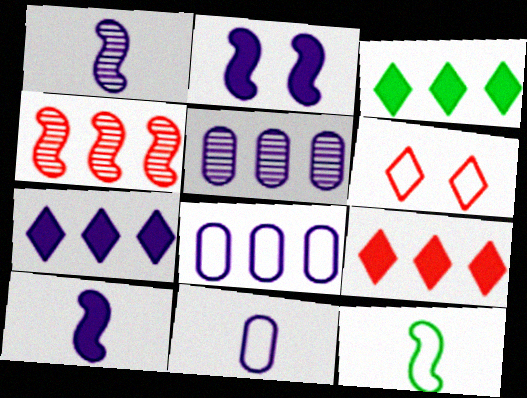[[2, 4, 12], 
[3, 4, 8], 
[3, 7, 9], 
[6, 8, 12]]